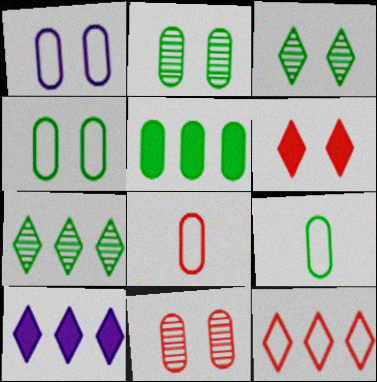[[2, 5, 9], 
[7, 10, 12]]